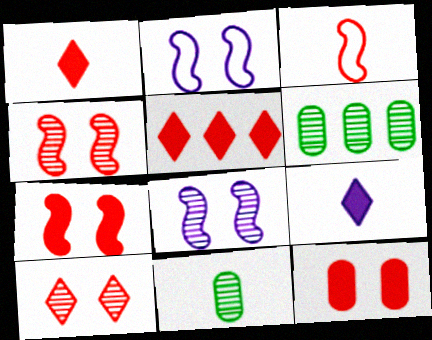[[1, 2, 6], 
[2, 5, 11], 
[3, 9, 11]]